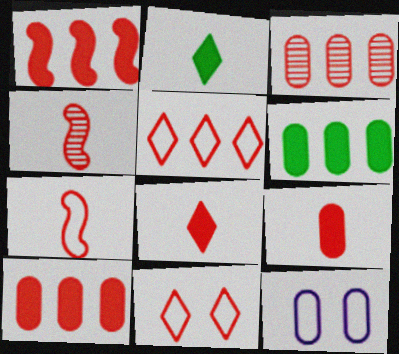[[1, 3, 5], 
[4, 10, 11]]